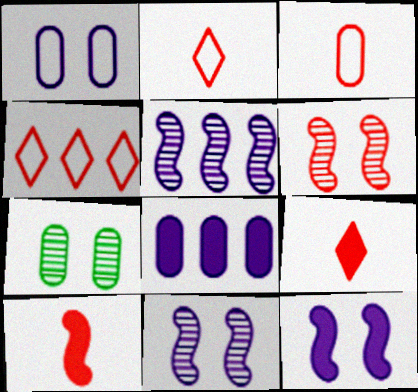[[3, 7, 8]]